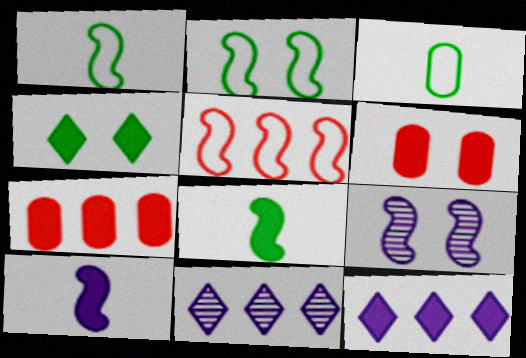[[1, 6, 11], 
[4, 7, 10], 
[5, 8, 9], 
[6, 8, 12]]